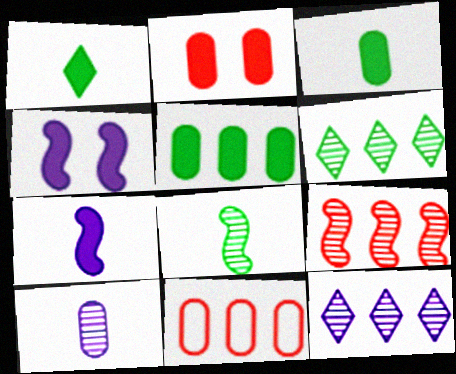[]